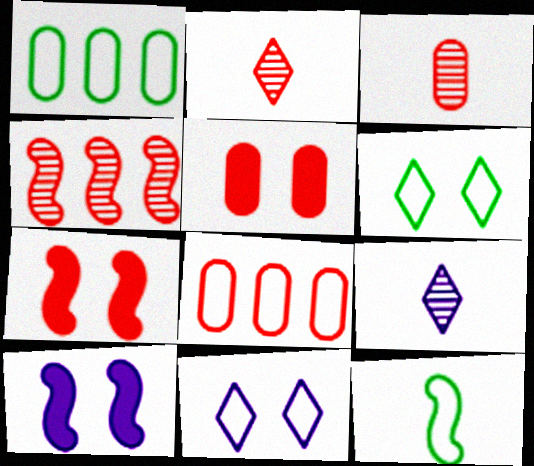[[1, 2, 10], 
[1, 6, 12], 
[1, 7, 9], 
[2, 7, 8], 
[3, 5, 8], 
[4, 10, 12], 
[8, 11, 12]]